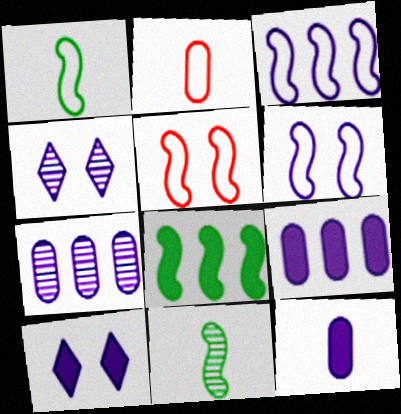[[1, 3, 5], 
[2, 4, 8], 
[3, 4, 12]]